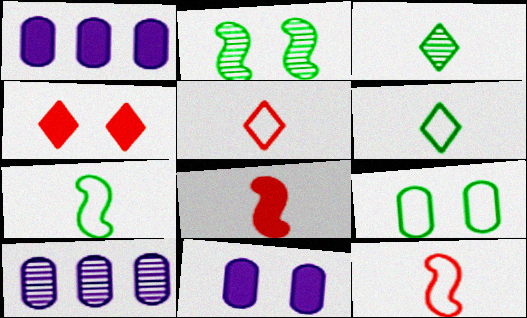[[1, 2, 5], 
[4, 7, 10]]